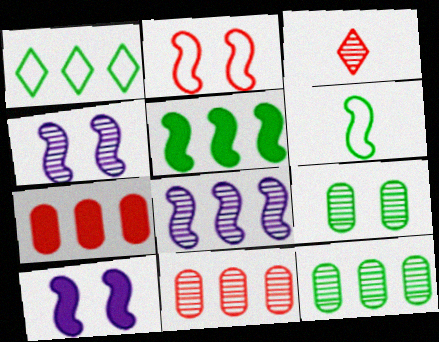[[1, 5, 12], 
[1, 7, 8], 
[2, 3, 7], 
[3, 4, 12], 
[3, 8, 9]]